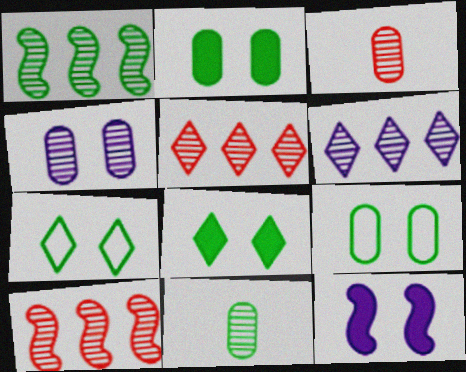[]